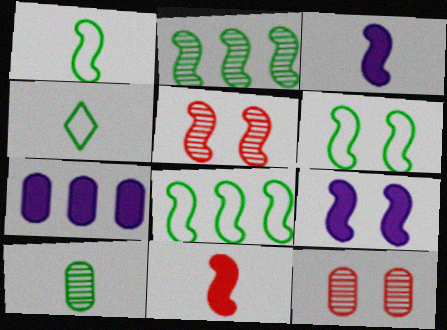[[1, 6, 8], 
[3, 5, 8], 
[4, 5, 7], 
[5, 6, 9]]